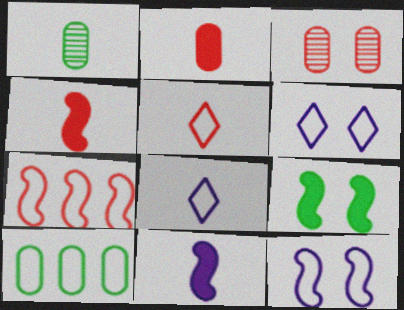[[1, 4, 8], 
[1, 5, 11], 
[3, 6, 9], 
[5, 10, 12]]